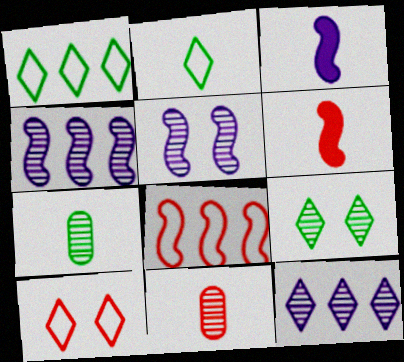[[2, 3, 11], 
[4, 9, 11]]